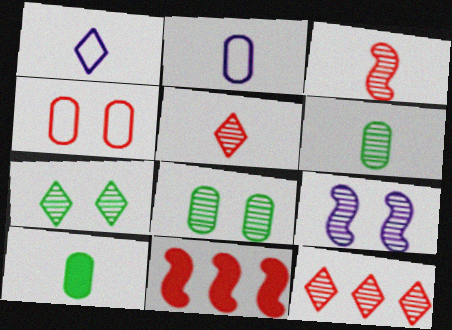[[1, 3, 10], 
[1, 8, 11], 
[2, 7, 11], 
[4, 5, 11], 
[6, 9, 12]]